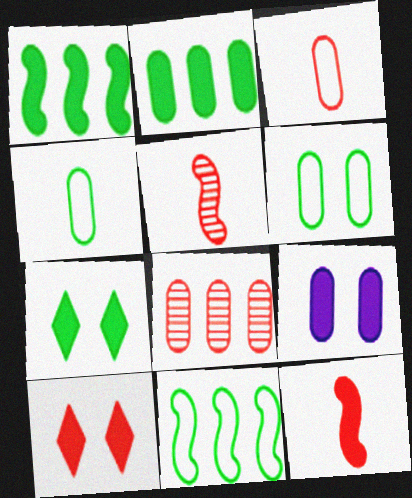[[4, 8, 9]]